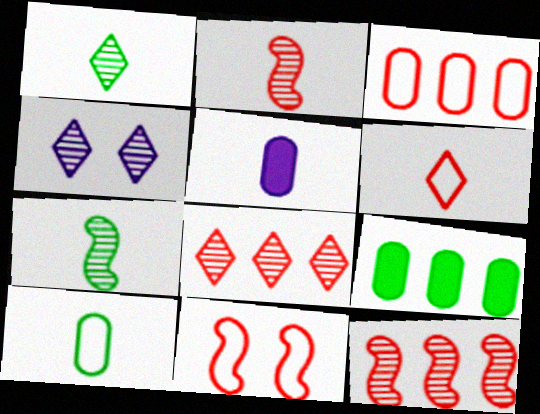[[1, 4, 8], 
[3, 6, 11], 
[5, 6, 7]]